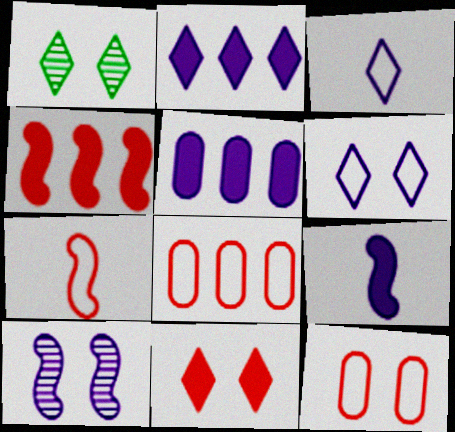[[1, 5, 7], 
[1, 6, 11], 
[1, 8, 9], 
[3, 5, 10]]